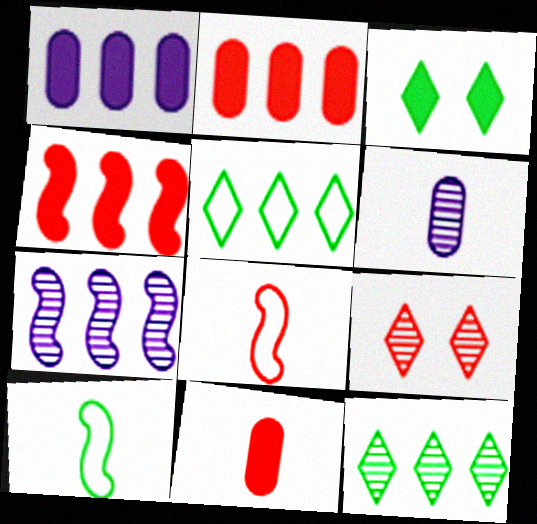[[1, 9, 10], 
[2, 5, 7], 
[2, 8, 9]]